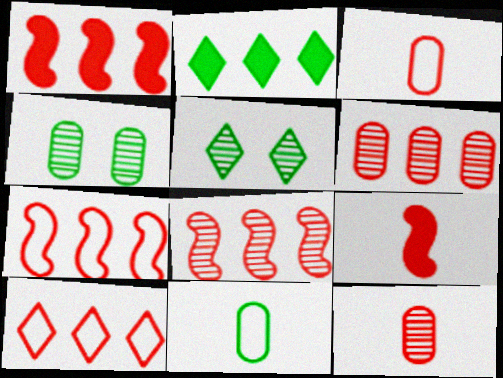[[1, 6, 10], 
[1, 7, 8]]